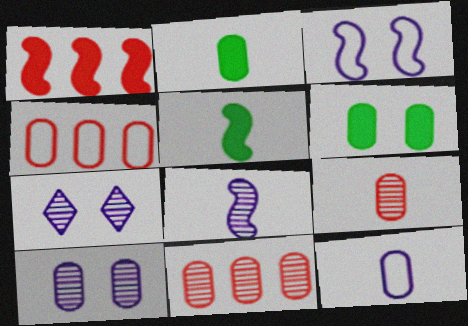[[2, 4, 10], 
[2, 9, 12], 
[4, 5, 7], 
[6, 11, 12]]